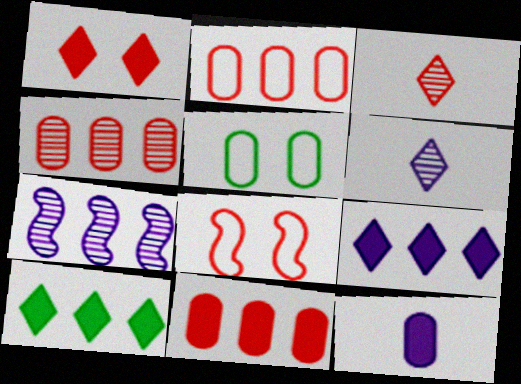[[2, 4, 11], 
[2, 7, 10], 
[3, 8, 11], 
[4, 5, 12]]